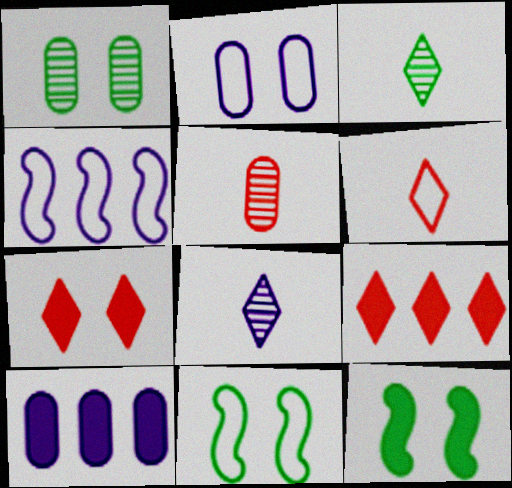[]